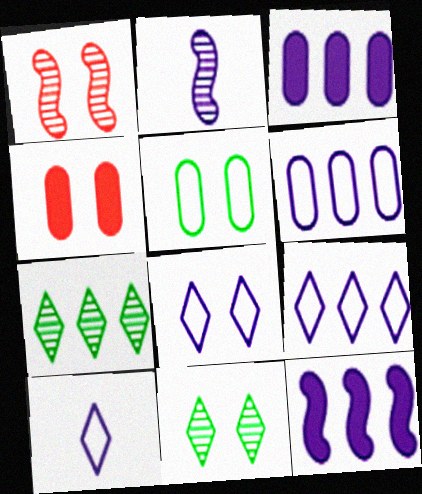[[2, 3, 8], 
[8, 9, 10]]